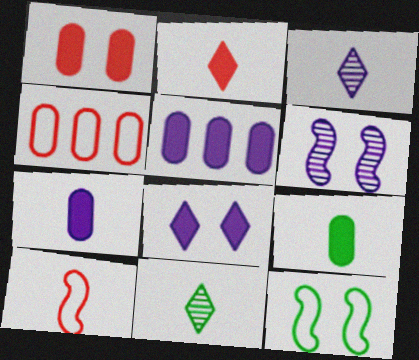[[1, 5, 9], 
[3, 9, 10], 
[7, 10, 11]]